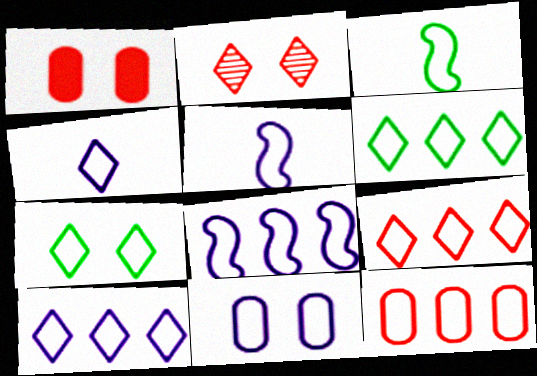[[3, 9, 11], 
[4, 7, 9], 
[4, 8, 11], 
[5, 7, 12], 
[5, 10, 11], 
[6, 8, 12], 
[6, 9, 10]]